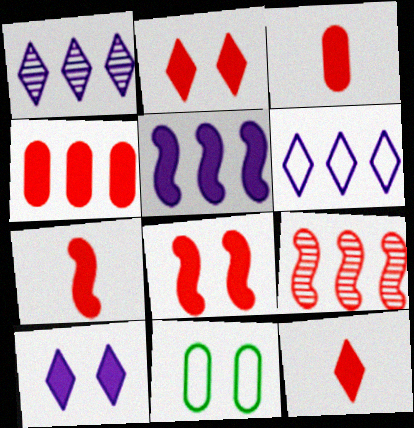[[1, 7, 11], 
[2, 4, 7], 
[3, 7, 12], 
[4, 8, 12]]